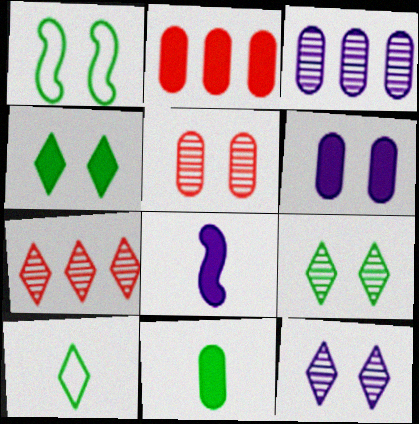[[2, 4, 8], 
[2, 6, 11]]